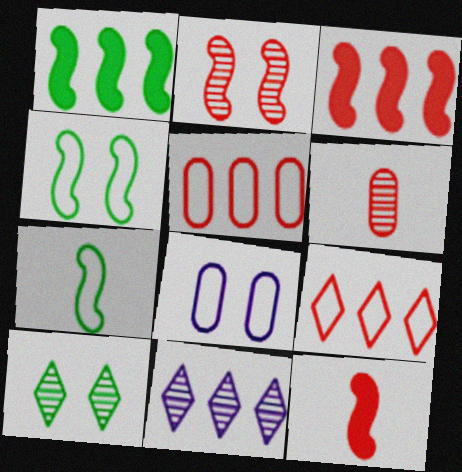[[1, 5, 11], 
[7, 8, 9]]